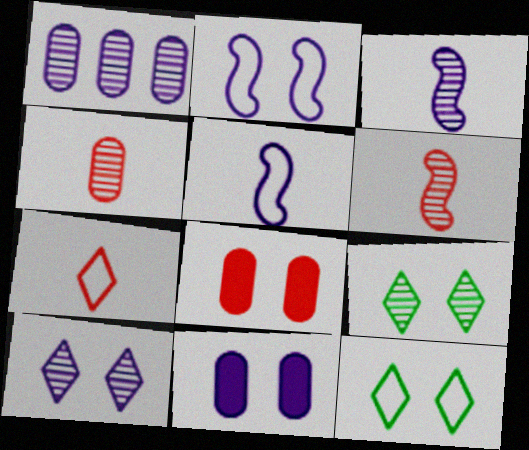[[1, 3, 10], 
[1, 6, 9], 
[2, 8, 9], 
[2, 10, 11]]